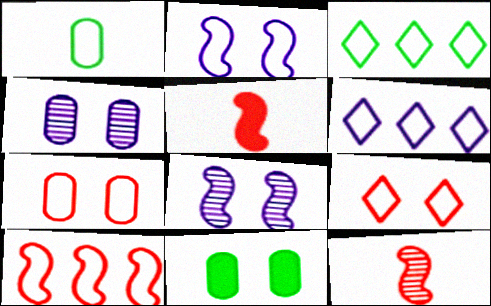[[3, 4, 5], 
[4, 7, 11], 
[6, 11, 12], 
[8, 9, 11]]